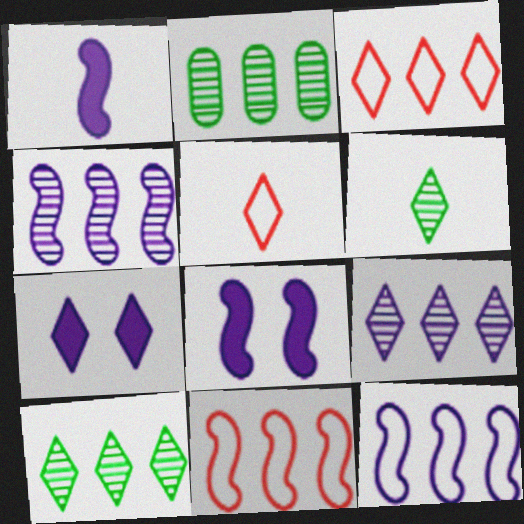[[2, 5, 8], 
[3, 6, 7], 
[5, 7, 10]]